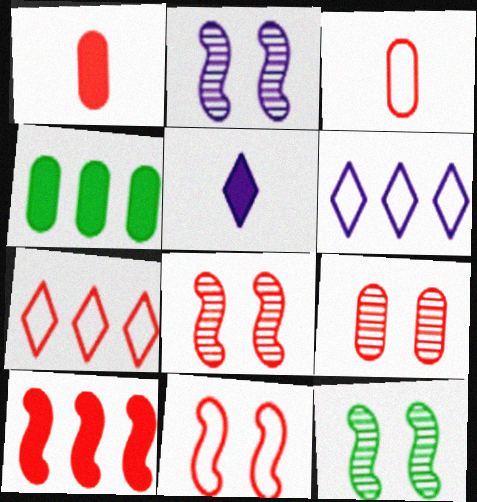[[1, 6, 12], 
[1, 7, 8], 
[2, 8, 12], 
[3, 7, 11]]